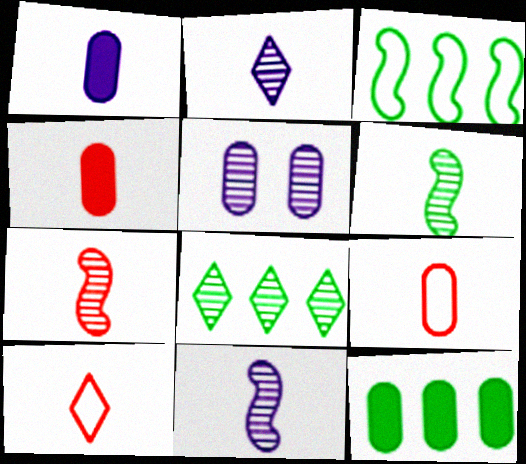[[1, 6, 10], 
[3, 8, 12], 
[4, 7, 10], 
[5, 7, 8], 
[5, 9, 12], 
[6, 7, 11]]